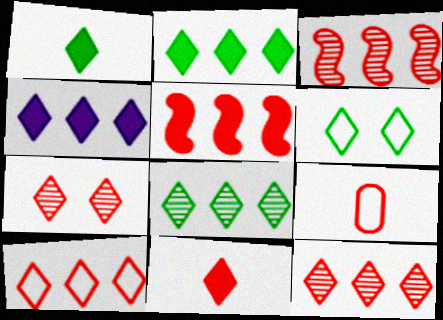[[1, 6, 8], 
[4, 8, 10], 
[5, 7, 9], 
[7, 10, 11]]